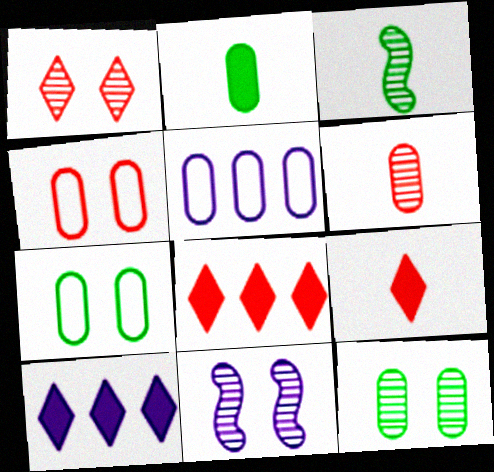[[1, 11, 12], 
[3, 4, 10]]